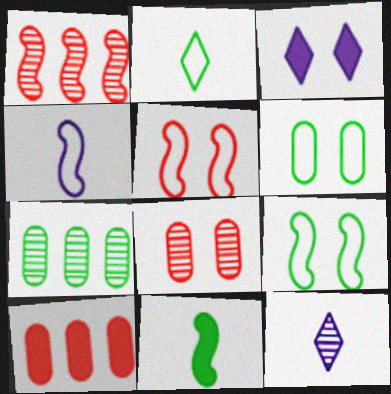[[3, 8, 9], 
[3, 10, 11], 
[9, 10, 12]]